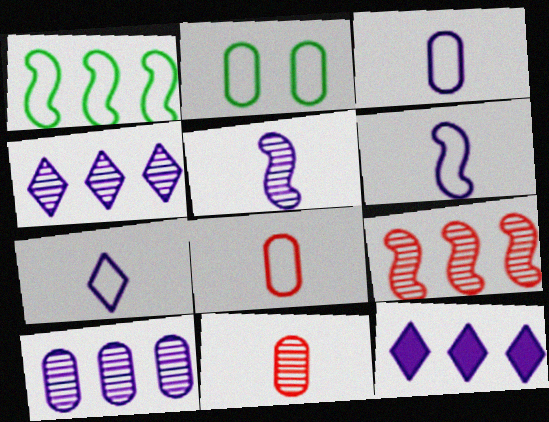[[3, 6, 7]]